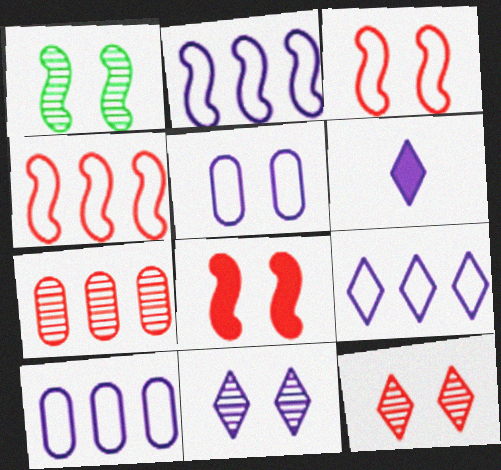[[2, 9, 10], 
[6, 9, 11]]